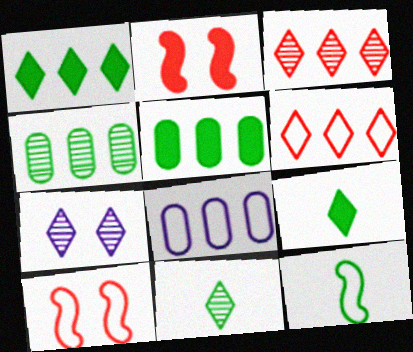[[2, 8, 11], 
[3, 7, 11], 
[6, 7, 9]]